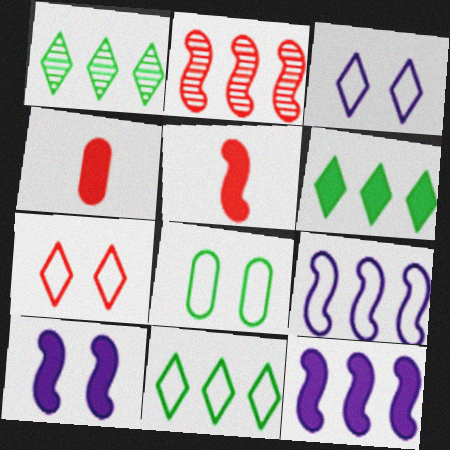[[1, 6, 11], 
[2, 4, 7], 
[4, 6, 10]]